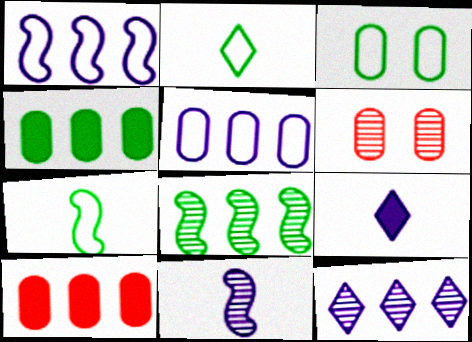[]